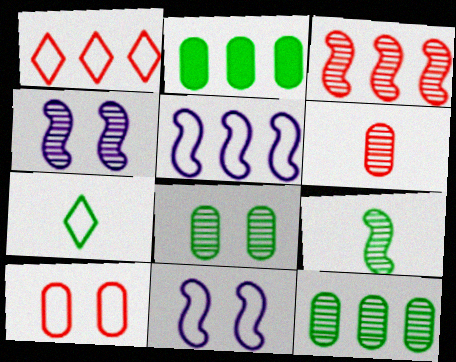[[3, 4, 9], 
[5, 7, 10]]